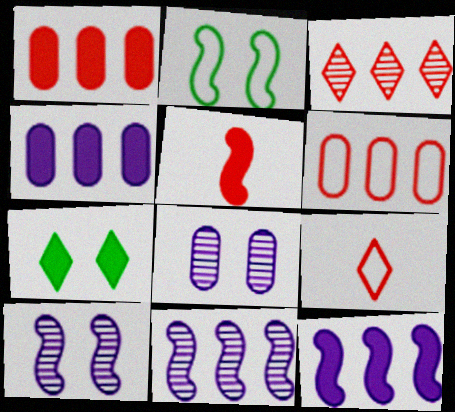[[2, 5, 11], 
[4, 5, 7]]